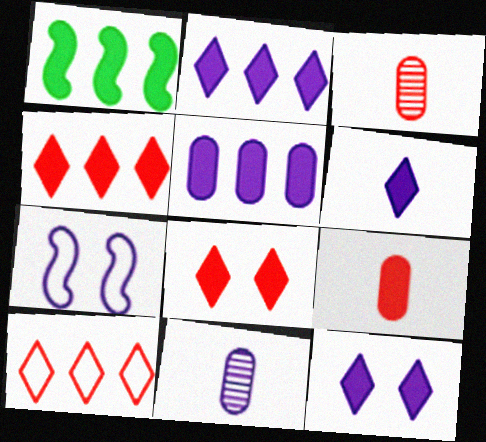[[1, 4, 5], 
[1, 9, 12], 
[2, 6, 12], 
[2, 7, 11]]